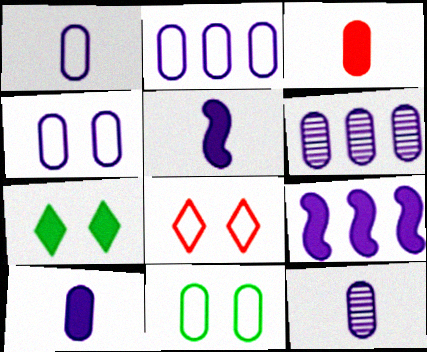[[1, 2, 4], 
[1, 10, 12], 
[3, 6, 11], 
[3, 7, 9], 
[4, 6, 10]]